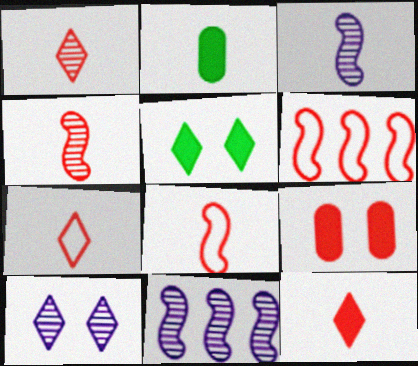[[1, 6, 9], 
[1, 7, 12], 
[2, 3, 7], 
[2, 6, 10]]